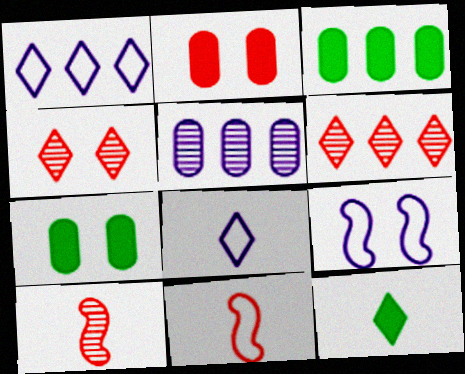[[1, 4, 12], 
[1, 7, 10], 
[2, 6, 11], 
[4, 7, 9]]